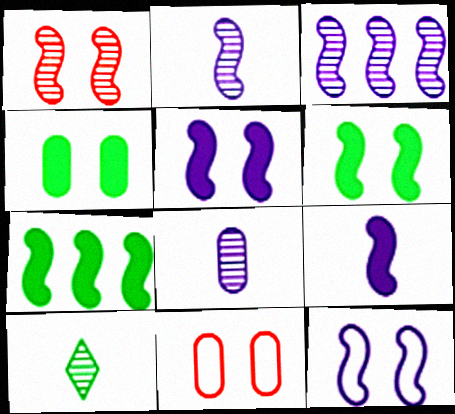[[1, 6, 12], 
[3, 9, 12]]